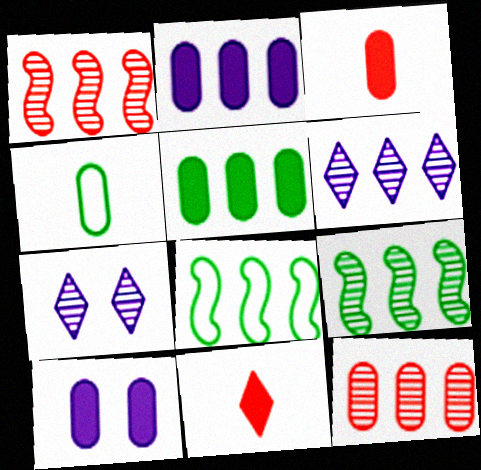[[3, 5, 10], 
[3, 7, 8], 
[4, 10, 12], 
[6, 9, 12]]